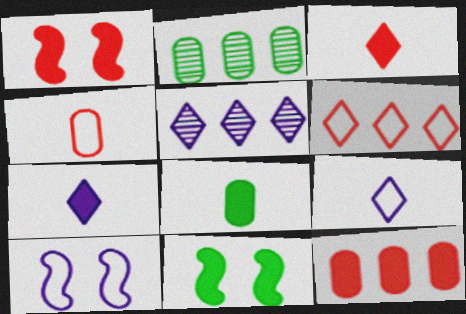[[1, 2, 9], 
[1, 3, 12], 
[2, 3, 10], 
[4, 5, 11], 
[7, 11, 12]]